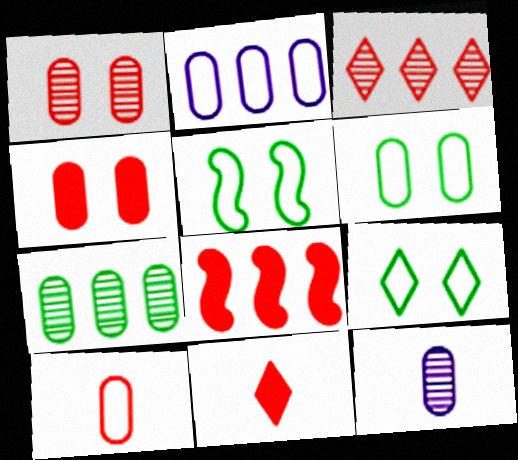[[1, 7, 12], 
[2, 6, 10], 
[4, 8, 11], 
[5, 6, 9], 
[8, 9, 12]]